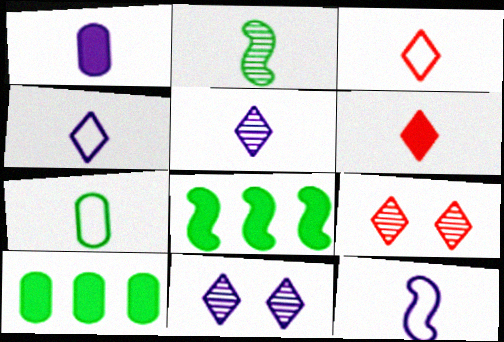[[1, 2, 3], 
[1, 5, 12], 
[3, 7, 12], 
[9, 10, 12]]